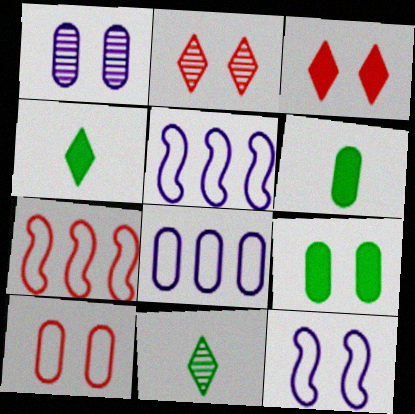[[1, 4, 7], 
[1, 9, 10], 
[2, 5, 6], 
[2, 9, 12]]